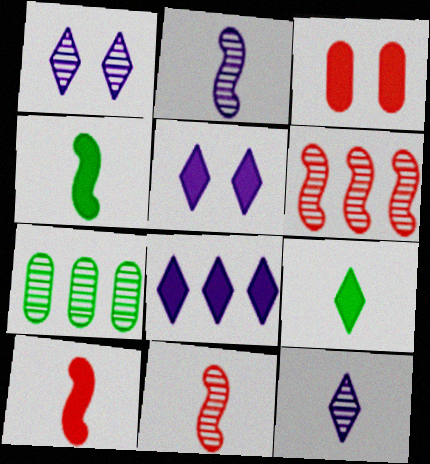[[1, 7, 11], 
[3, 4, 8]]